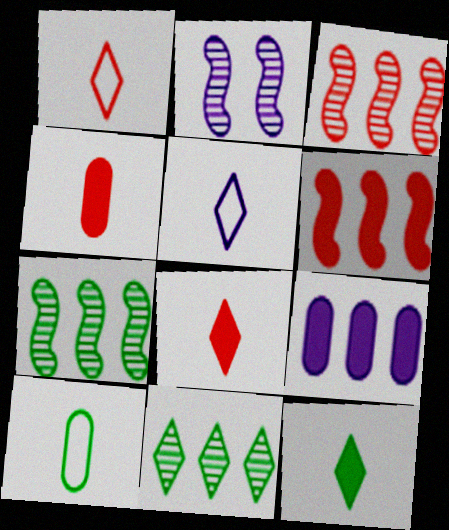[[2, 5, 9]]